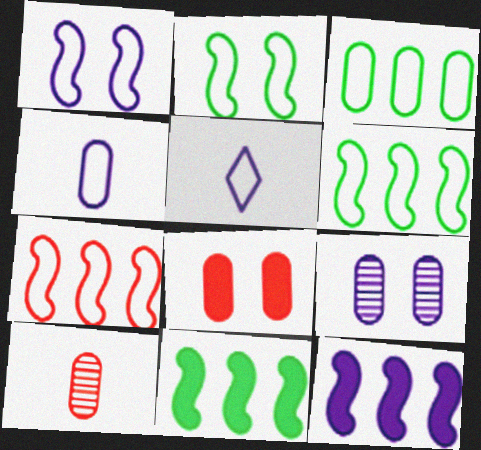[[5, 9, 12]]